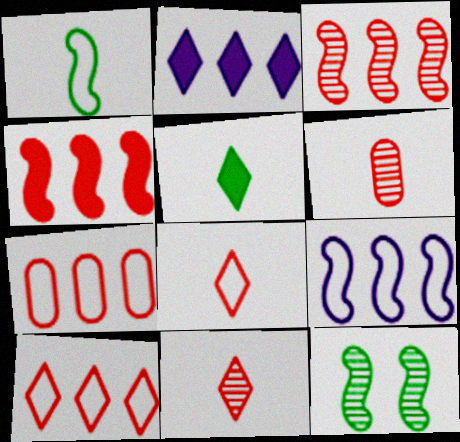[]